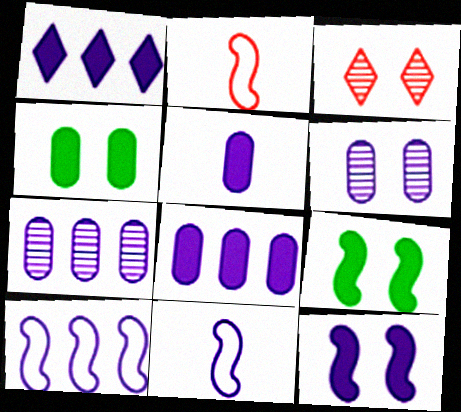[[1, 5, 12], 
[1, 6, 11], 
[1, 7, 10]]